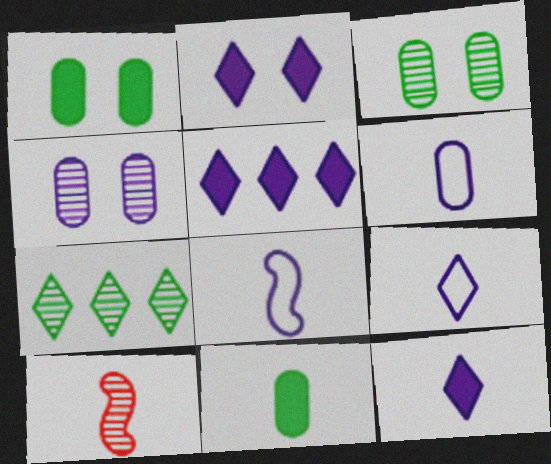[[2, 5, 12], 
[4, 5, 8], 
[4, 7, 10], 
[6, 8, 9], 
[9, 10, 11]]